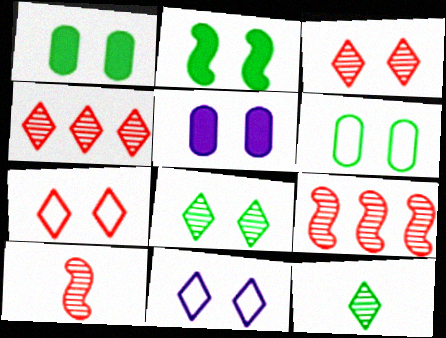[[2, 6, 8]]